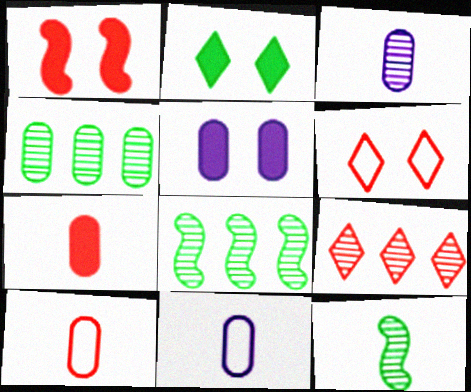[[1, 2, 5], 
[1, 9, 10], 
[4, 5, 10]]